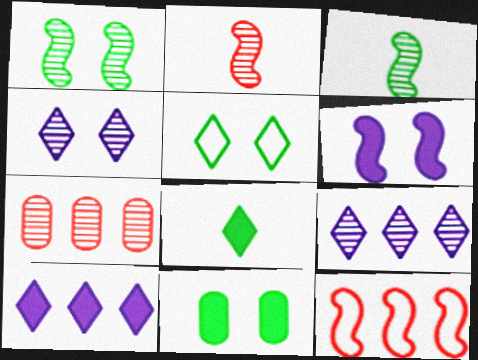[[1, 5, 11], 
[3, 4, 7], 
[3, 6, 12]]